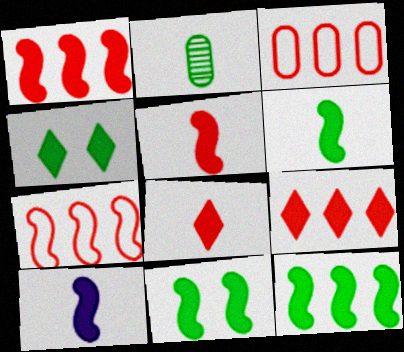[[1, 10, 11], 
[5, 6, 10], 
[6, 11, 12]]